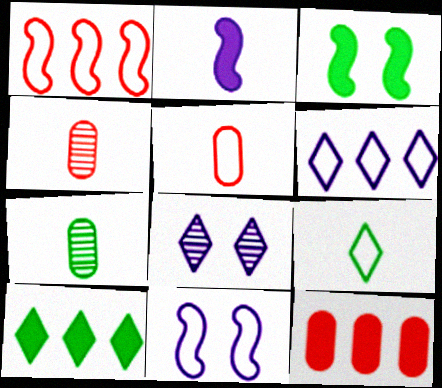[[2, 4, 9], 
[3, 4, 6], 
[4, 10, 11]]